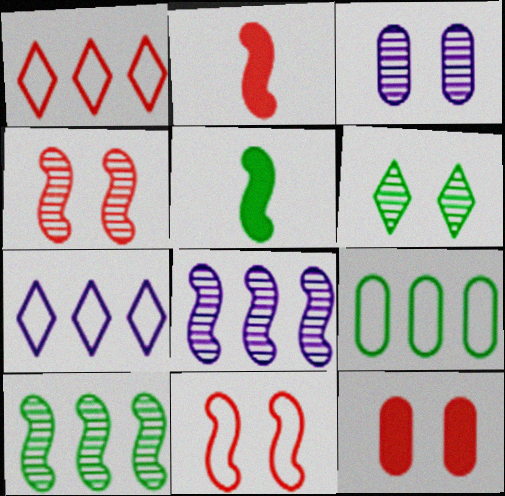[[1, 3, 5], 
[3, 4, 6], 
[5, 6, 9], 
[5, 8, 11]]